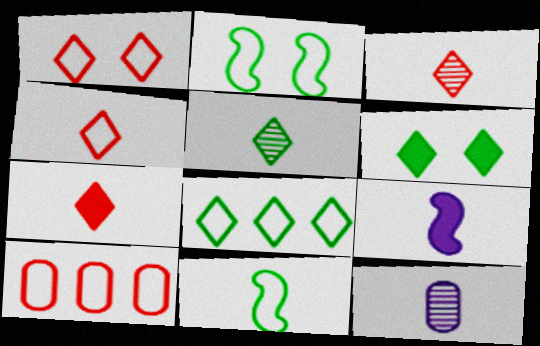[[3, 4, 7], 
[5, 6, 8], 
[7, 11, 12]]